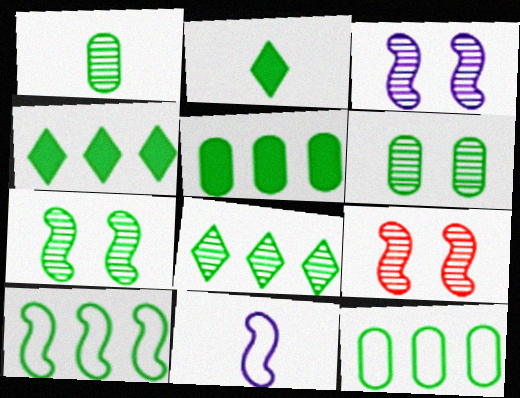[[1, 7, 8], 
[2, 6, 10], 
[2, 7, 12], 
[3, 7, 9], 
[5, 8, 10]]